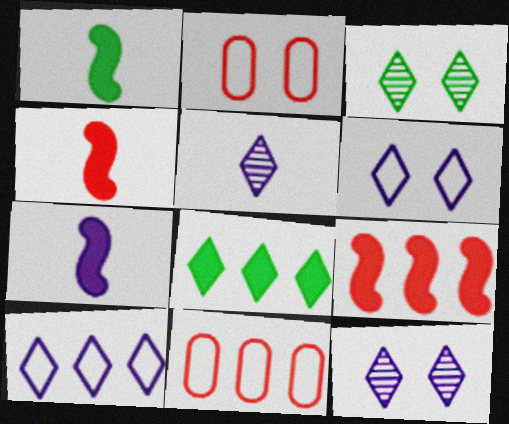[[1, 4, 7], 
[1, 11, 12], 
[3, 7, 11]]